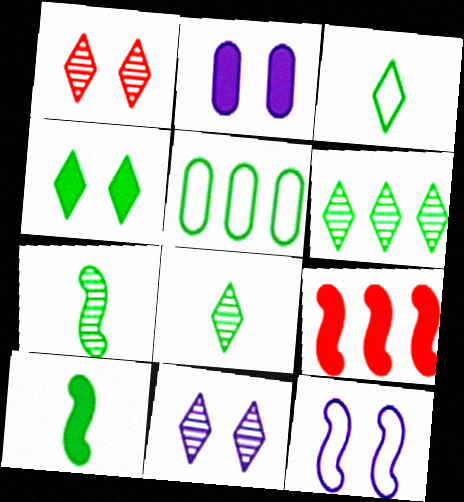[[2, 11, 12], 
[3, 4, 6], 
[4, 5, 7], 
[7, 9, 12]]